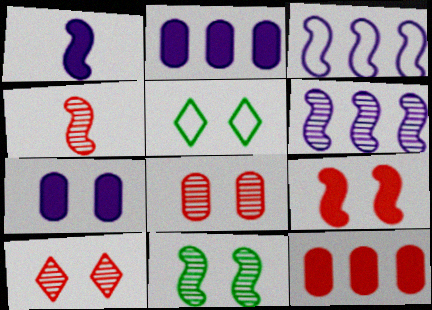[[2, 4, 5], 
[4, 6, 11]]